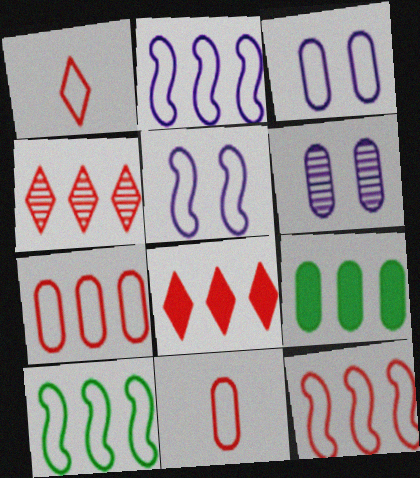[[1, 3, 10], 
[2, 4, 9], 
[2, 10, 12], 
[6, 9, 11]]